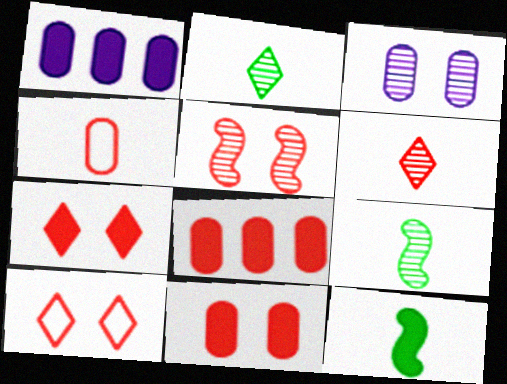[[1, 7, 12], 
[1, 9, 10], 
[5, 10, 11]]